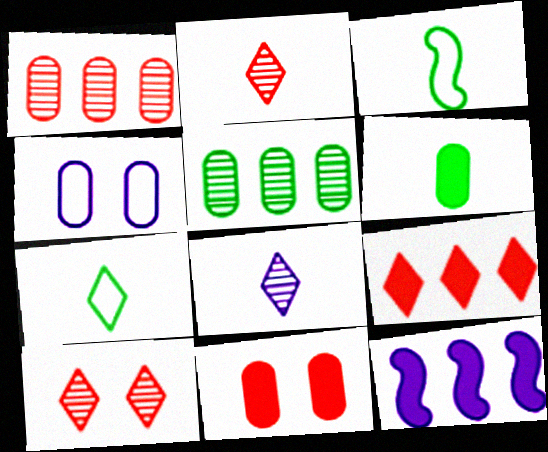[[1, 4, 6], 
[4, 8, 12]]